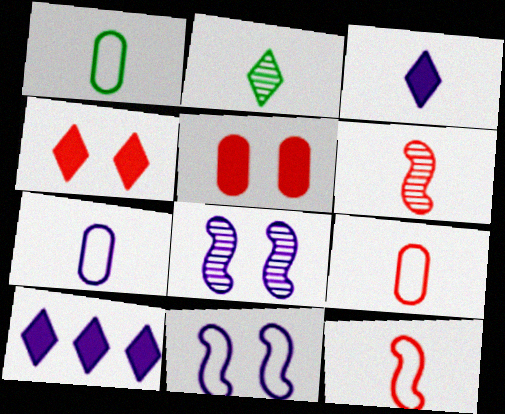[[1, 3, 6], 
[1, 7, 9], 
[7, 8, 10]]